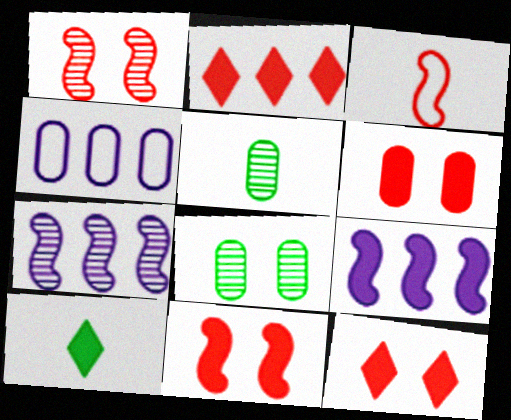[[1, 4, 10], 
[4, 5, 6], 
[6, 9, 10], 
[6, 11, 12]]